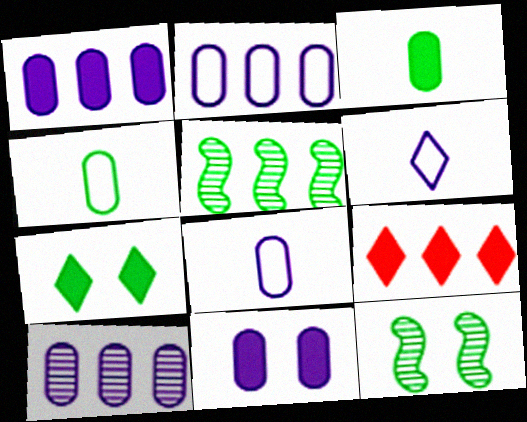[[1, 2, 10], 
[2, 5, 9], 
[4, 5, 7], 
[8, 9, 12], 
[8, 10, 11]]